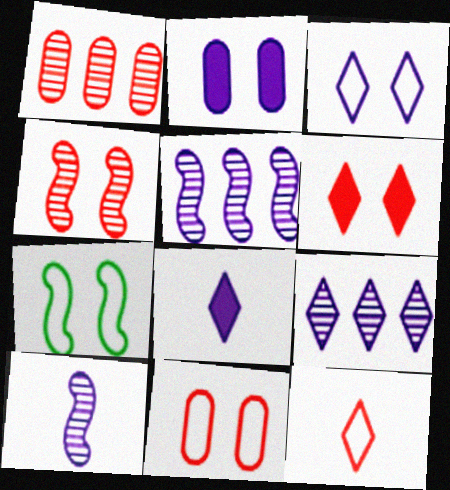[[1, 7, 8], 
[3, 7, 11], 
[3, 8, 9], 
[4, 6, 11]]